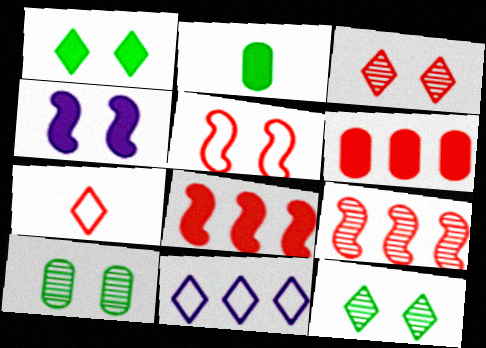[]